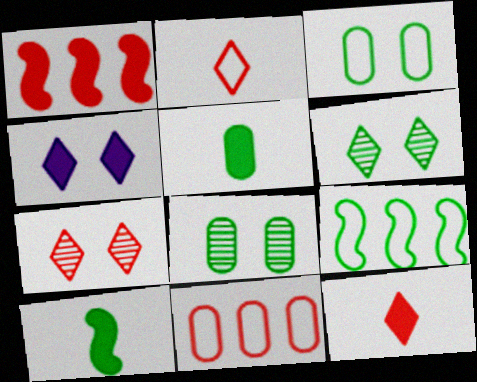[[1, 4, 5], 
[5, 6, 9]]